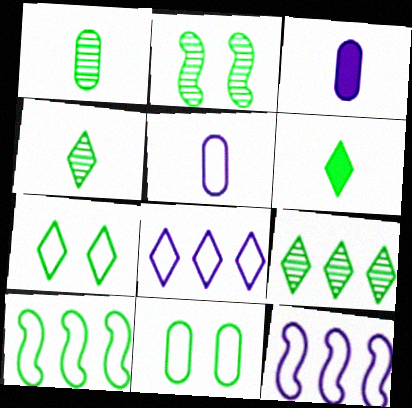[[1, 2, 9], 
[6, 7, 9]]